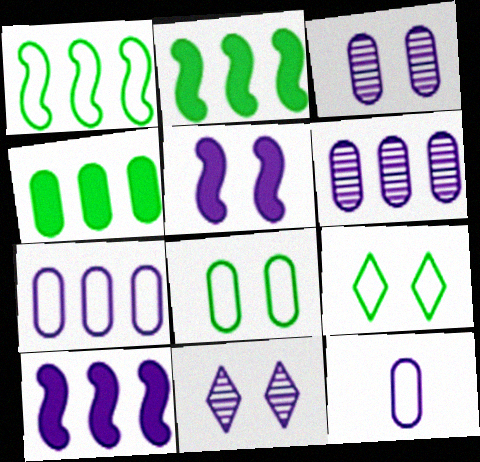[[10, 11, 12]]